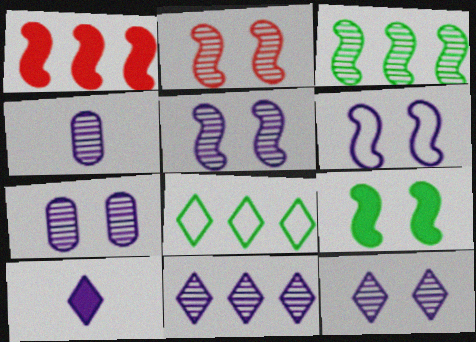[[2, 6, 9], 
[4, 5, 11], 
[5, 7, 12]]